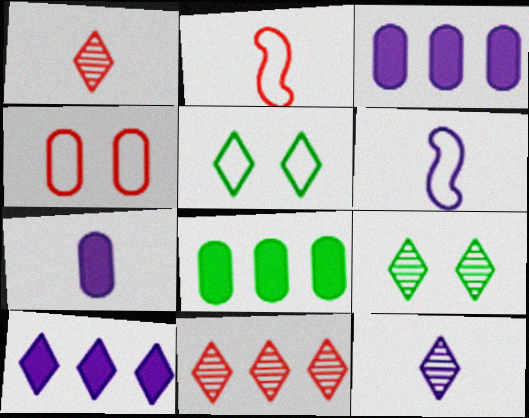[[1, 5, 10], 
[2, 3, 9], 
[6, 7, 12], 
[9, 11, 12]]